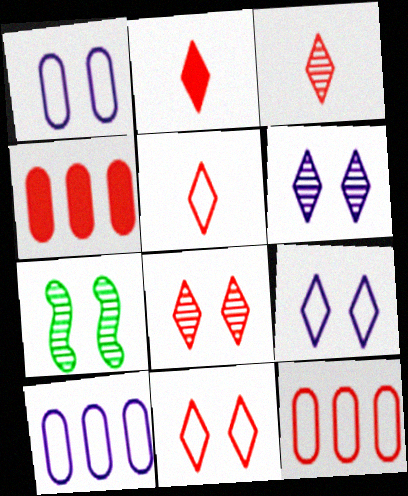[[2, 3, 5], 
[2, 7, 10]]